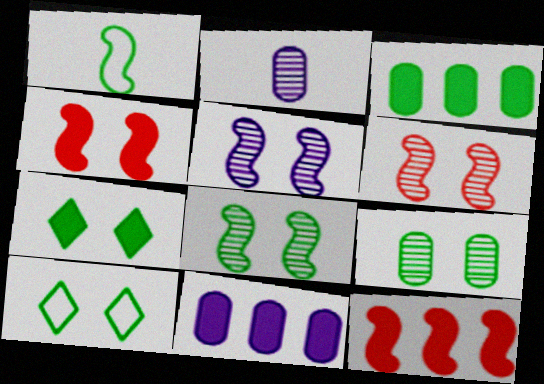[[1, 5, 12], 
[2, 10, 12], 
[5, 6, 8]]